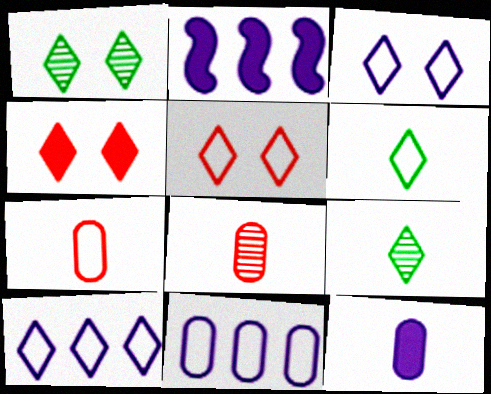[[1, 2, 7], 
[1, 3, 4], 
[4, 9, 10], 
[5, 6, 10]]